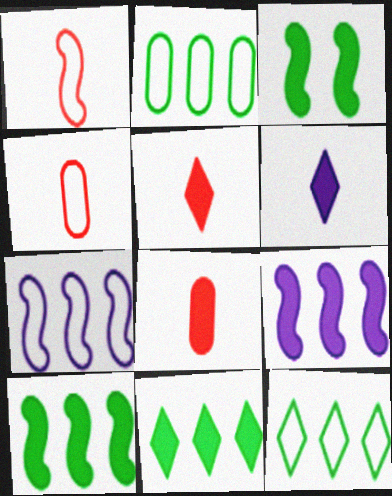[]